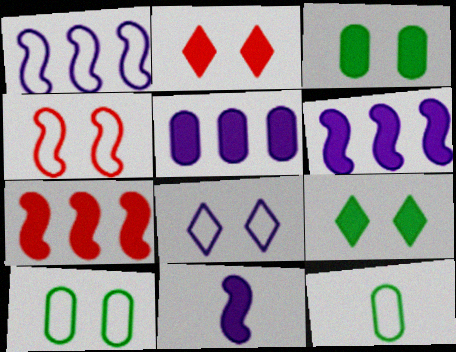[[4, 8, 10]]